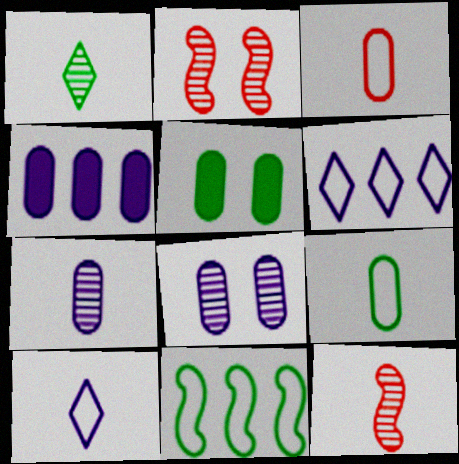[[1, 5, 11], 
[1, 7, 12], 
[5, 6, 12]]